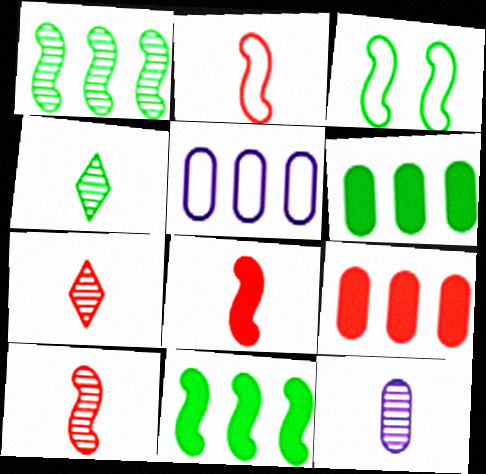[[2, 8, 10], 
[3, 4, 6], 
[4, 10, 12]]